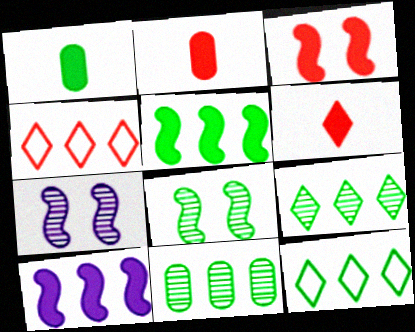[[1, 4, 7], 
[1, 8, 12], 
[2, 7, 12], 
[4, 10, 11], 
[5, 11, 12]]